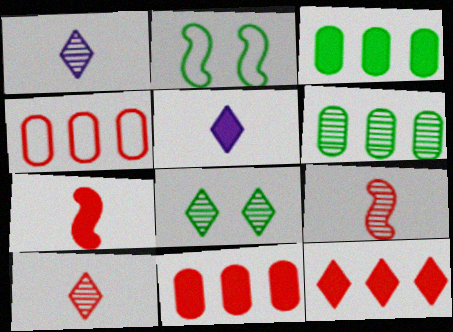[[1, 2, 11]]